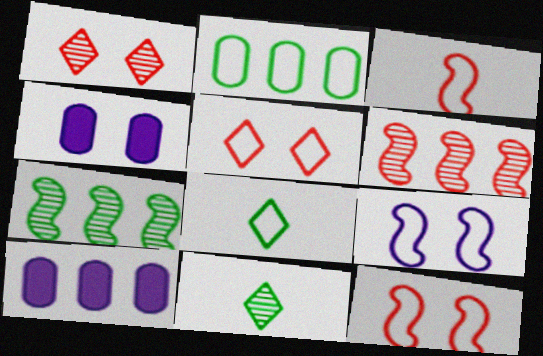[[4, 6, 8], 
[10, 11, 12]]